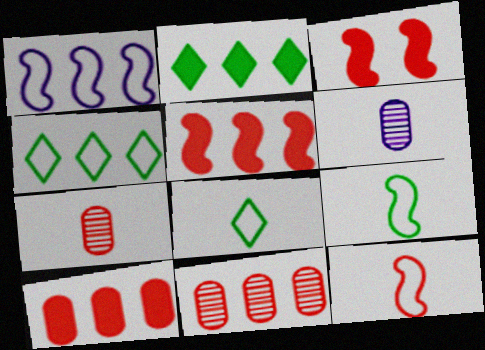[[1, 2, 11], 
[3, 4, 6]]